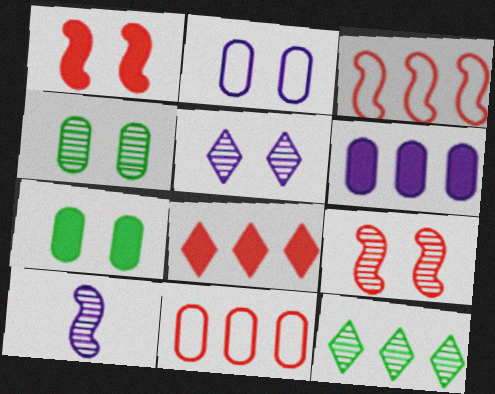[[3, 6, 12], 
[4, 5, 9]]